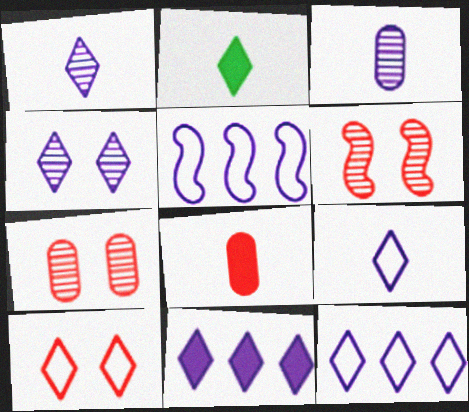[[2, 5, 7], 
[4, 9, 11]]